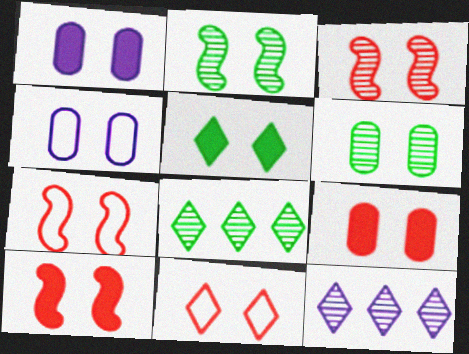[[1, 2, 11], 
[1, 5, 10], 
[3, 4, 5], 
[3, 7, 10], 
[3, 9, 11], 
[4, 6, 9]]